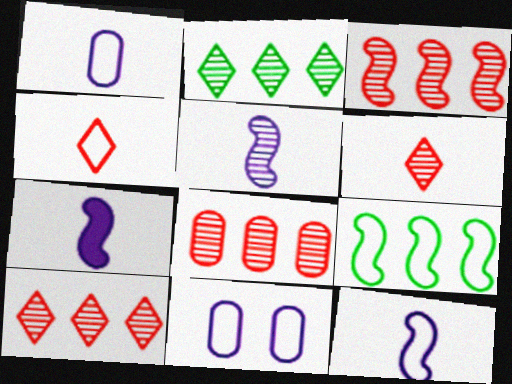[[3, 8, 10], 
[4, 9, 11], 
[5, 7, 12]]